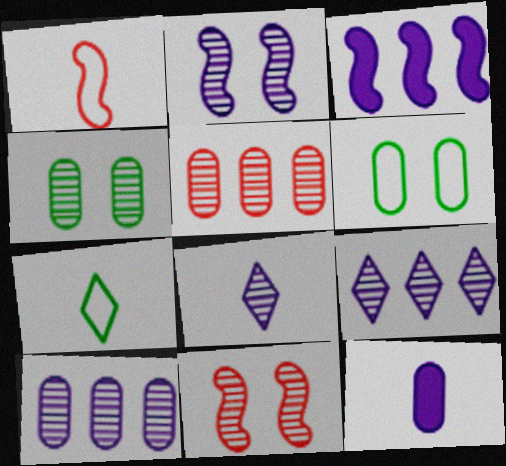[[2, 8, 10], 
[5, 6, 12]]